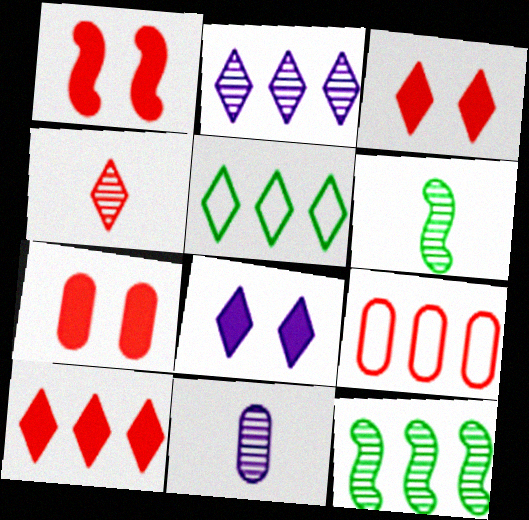[[1, 3, 7], 
[1, 4, 9], 
[1, 5, 11], 
[2, 5, 10], 
[4, 5, 8], 
[4, 6, 11], 
[6, 8, 9]]